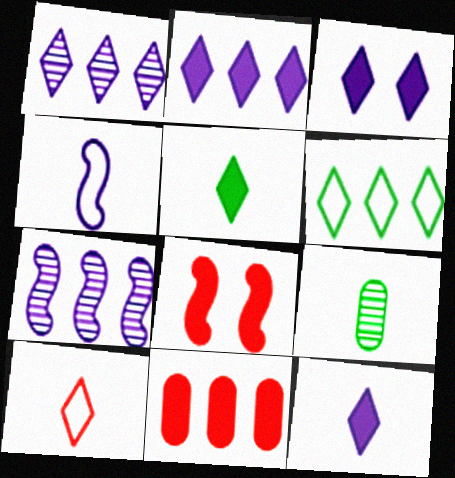[[2, 3, 12], 
[6, 7, 11]]